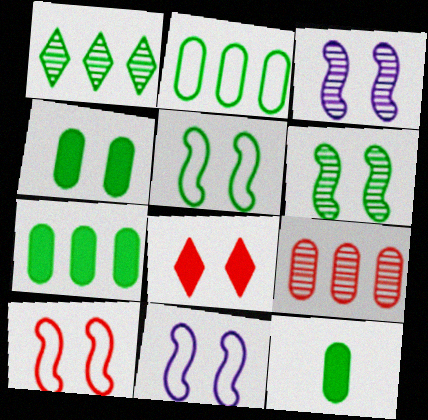[[1, 5, 12], 
[4, 7, 12], 
[5, 10, 11]]